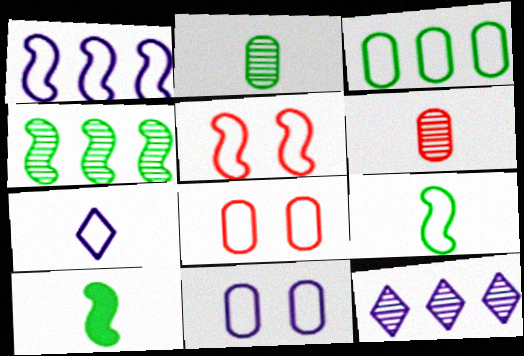[[1, 5, 9], 
[1, 7, 11], 
[3, 5, 7], 
[6, 7, 10], 
[8, 10, 12]]